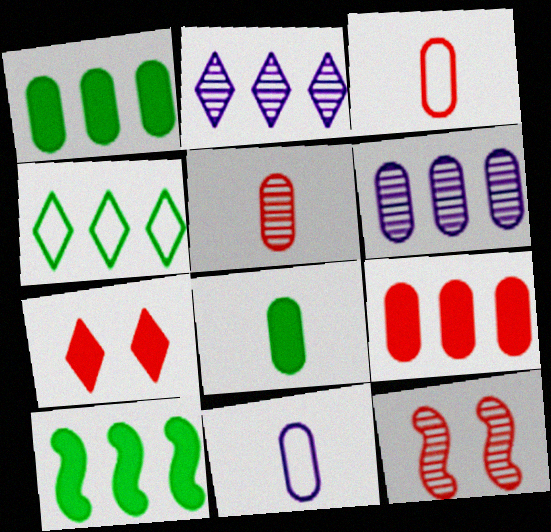[[5, 8, 11]]